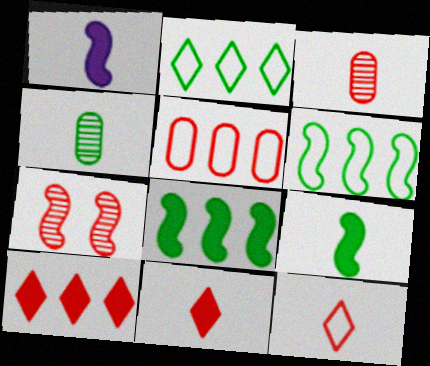[[1, 4, 12], 
[1, 6, 7], 
[5, 7, 11]]